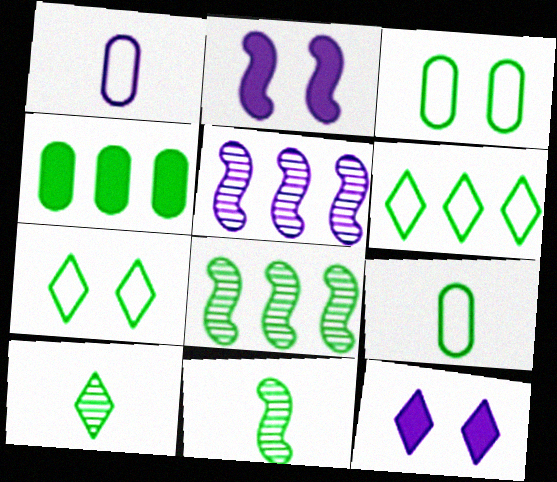[[1, 5, 12], 
[4, 6, 8], 
[4, 7, 11]]